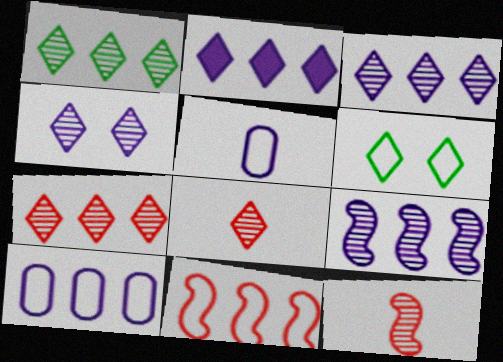[[1, 3, 7], 
[1, 4, 8], 
[2, 6, 8], 
[2, 9, 10], 
[5, 6, 11]]